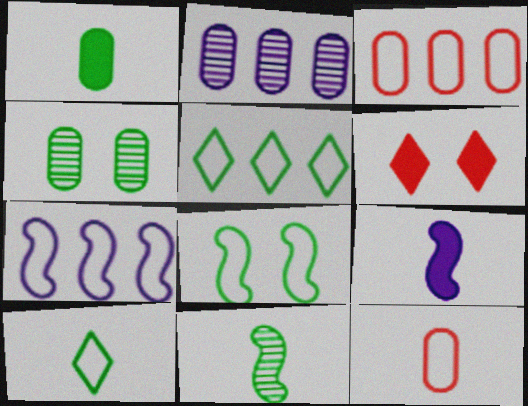[[1, 10, 11], 
[3, 5, 7]]